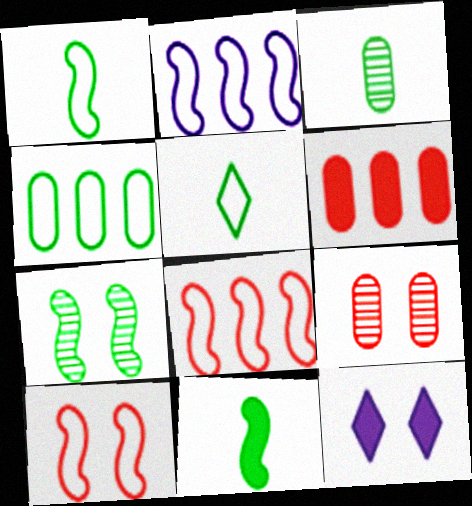[[1, 2, 10], 
[3, 5, 11], 
[3, 8, 12], 
[6, 11, 12]]